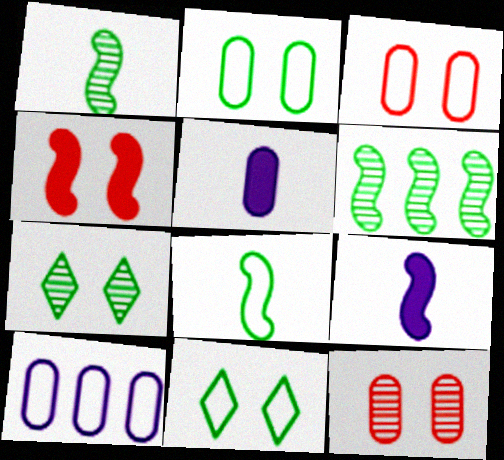[]